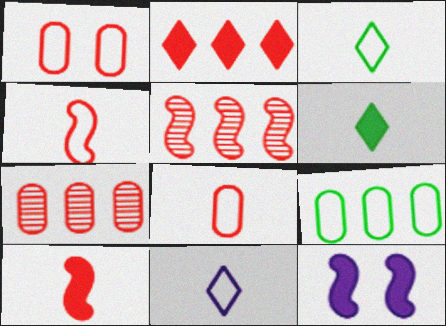[[3, 7, 12]]